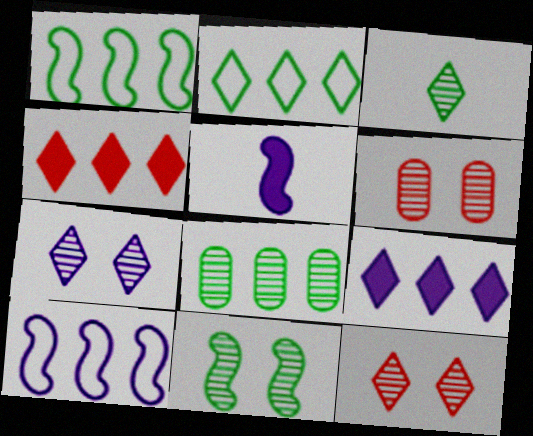[[2, 5, 6], 
[3, 8, 11], 
[4, 8, 10], 
[6, 7, 11]]